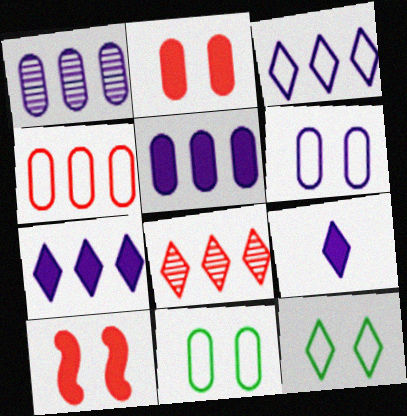[[8, 9, 12]]